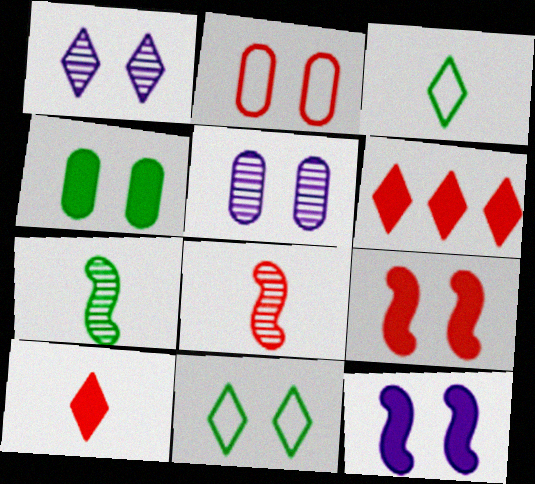[[1, 3, 6], 
[2, 4, 5], 
[2, 6, 8], 
[5, 9, 11]]